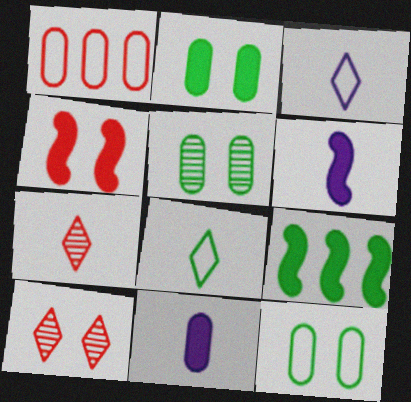[[1, 4, 7], 
[1, 5, 11], 
[2, 5, 12], 
[4, 6, 9], 
[5, 8, 9]]